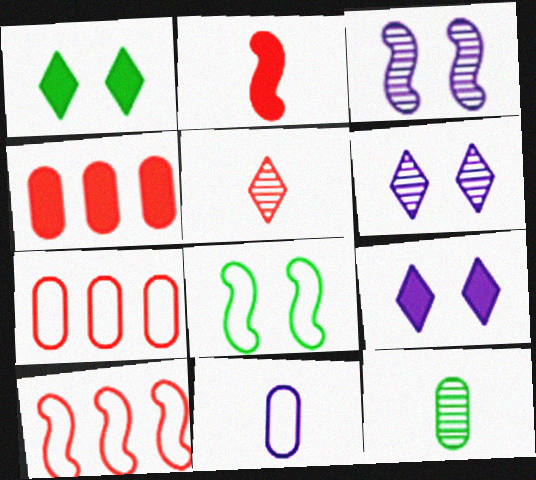[[9, 10, 12]]